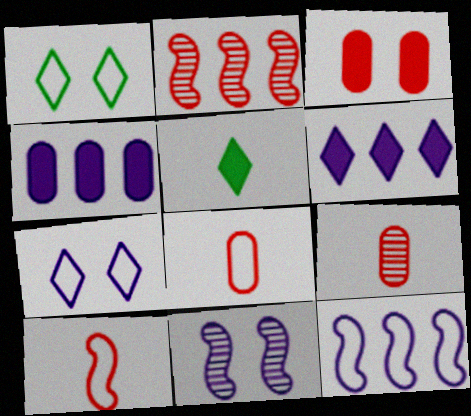[[1, 3, 11], 
[1, 8, 12]]